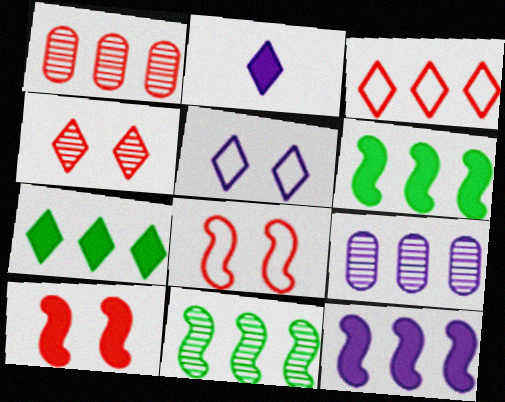[[3, 6, 9]]